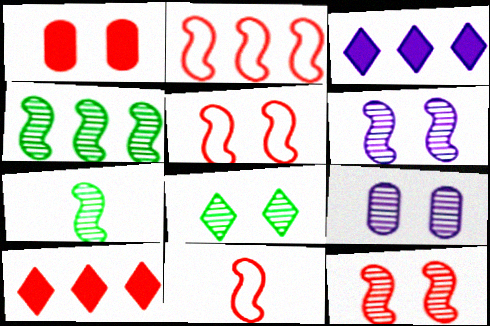[[2, 5, 11], 
[8, 9, 12]]